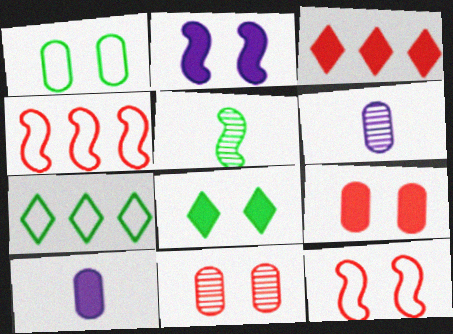[[2, 4, 5], 
[2, 8, 9], 
[4, 6, 8]]